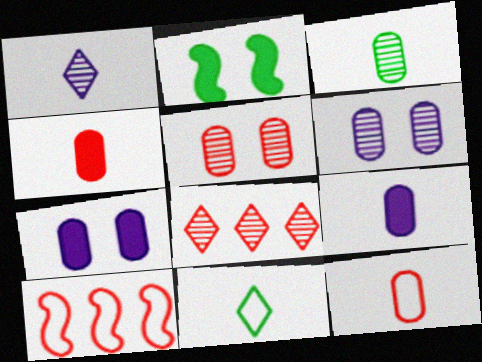[[3, 9, 12]]